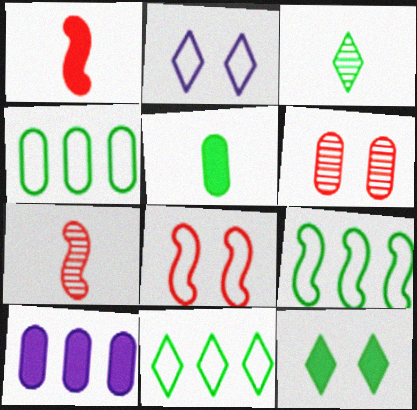[[1, 10, 12], 
[3, 8, 10], 
[3, 11, 12], 
[4, 9, 11]]